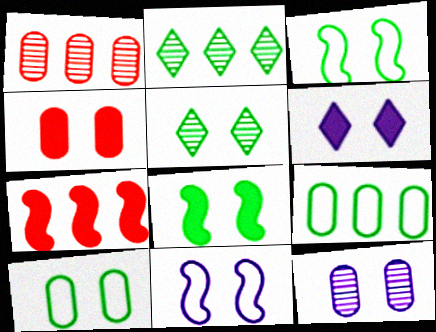[[4, 5, 11], 
[4, 6, 8], 
[4, 10, 12], 
[5, 8, 10], 
[6, 11, 12]]